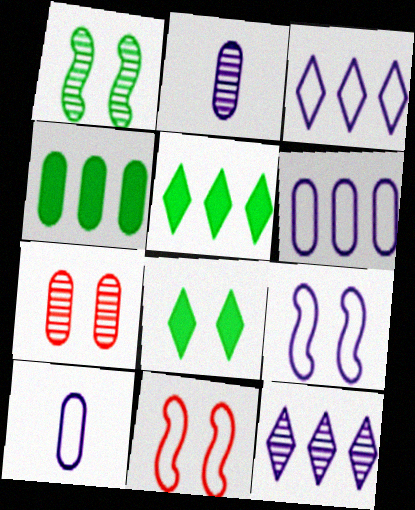[[2, 5, 11], 
[3, 9, 10], 
[4, 7, 10], 
[7, 8, 9]]